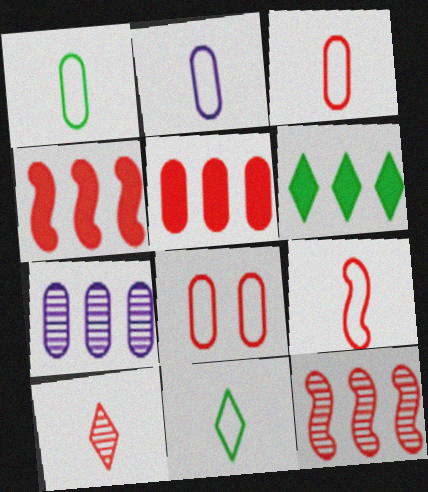[[1, 2, 3], 
[2, 9, 11], 
[4, 8, 10]]